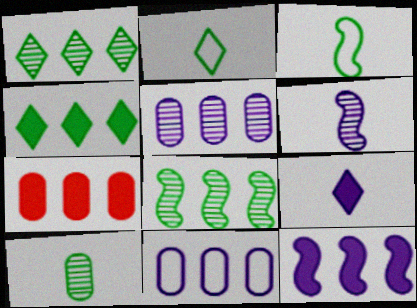[[4, 7, 12]]